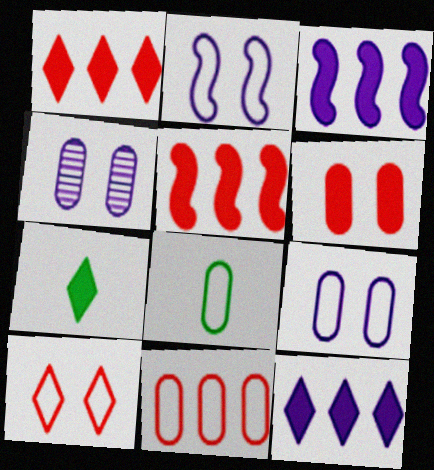[[3, 6, 7], 
[8, 9, 11]]